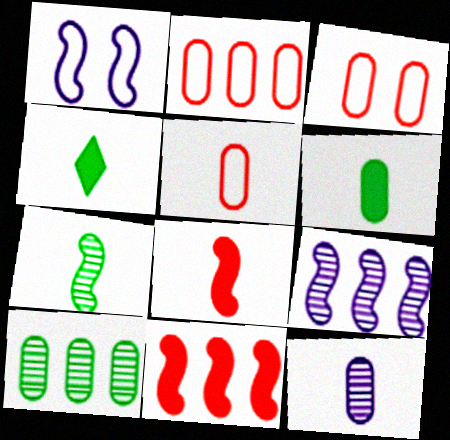[[1, 7, 11], 
[2, 3, 5], 
[3, 4, 9], 
[5, 6, 12]]